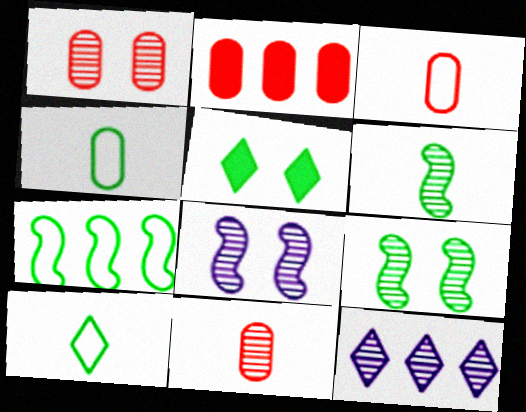[[1, 2, 3], 
[1, 6, 12], 
[2, 7, 12], 
[2, 8, 10], 
[9, 11, 12]]